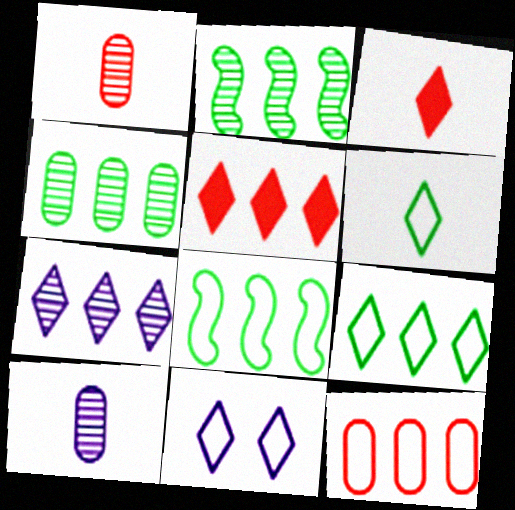[[5, 7, 9]]